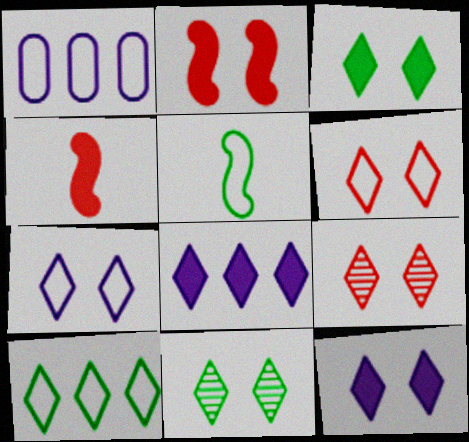[[1, 4, 11], 
[1, 5, 6], 
[3, 7, 9], 
[6, 11, 12]]